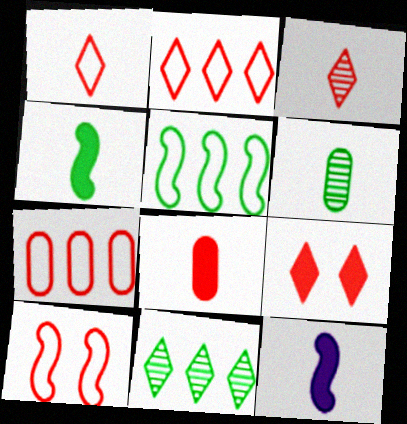[[1, 6, 12], 
[1, 7, 10], 
[2, 3, 9]]